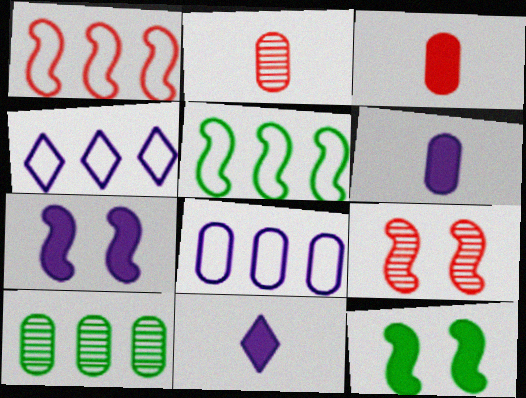[[2, 4, 12]]